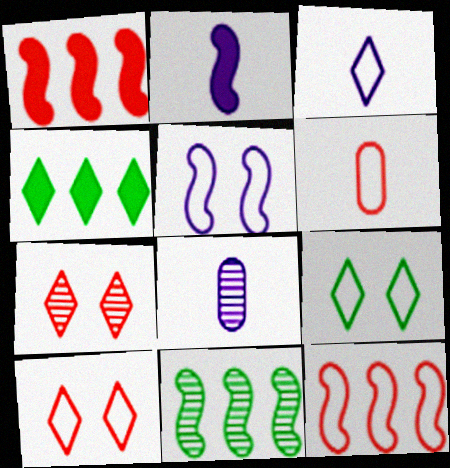[[1, 6, 7], 
[1, 8, 9], 
[2, 3, 8], 
[3, 4, 7], 
[6, 10, 12], 
[7, 8, 11]]